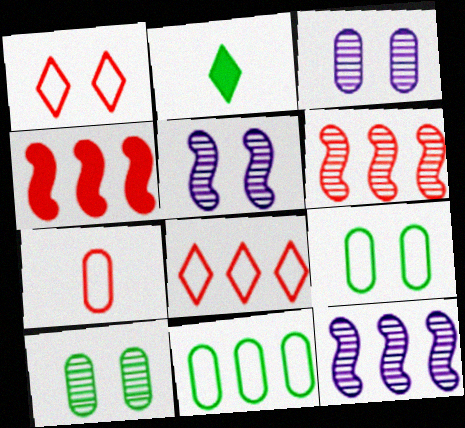[]